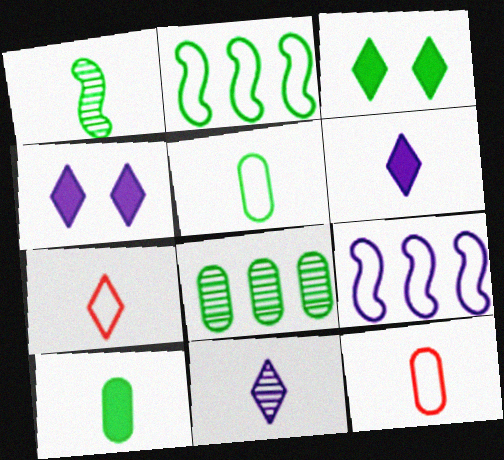[[1, 6, 12]]